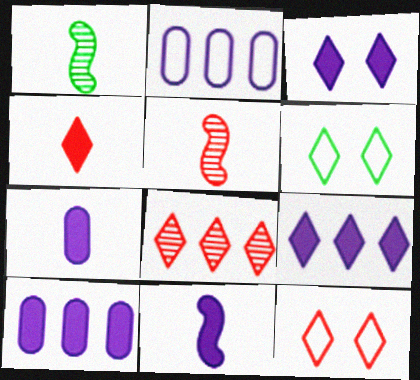[[1, 10, 12], 
[3, 10, 11], 
[4, 8, 12], 
[5, 6, 10]]